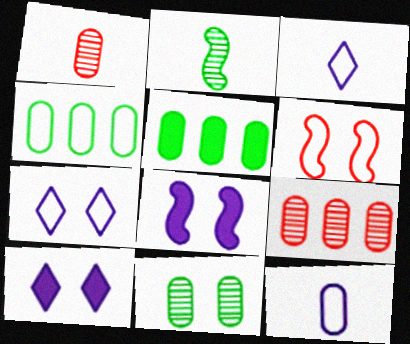[[3, 4, 6], 
[6, 10, 11]]